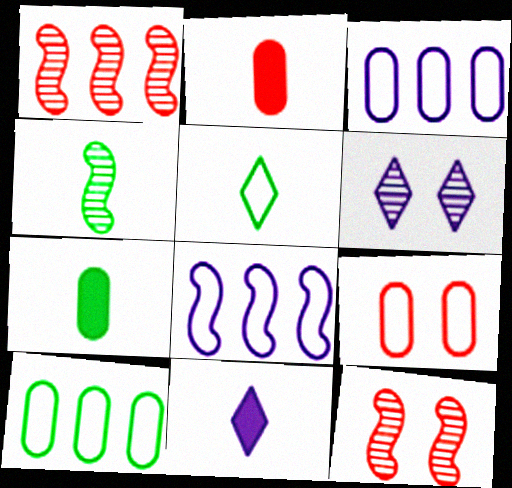[[4, 5, 7], 
[5, 8, 9], 
[10, 11, 12]]